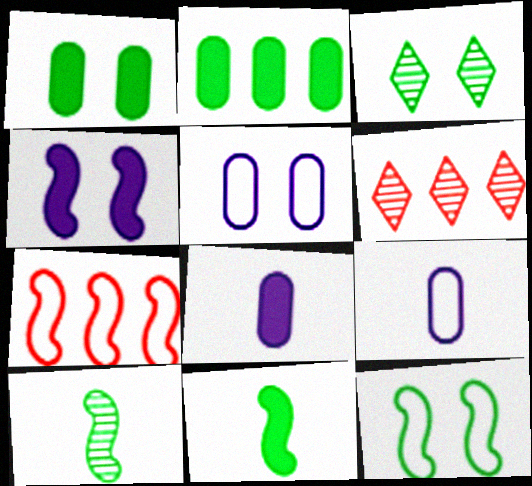[[1, 3, 12], 
[3, 7, 8], 
[4, 7, 10], 
[5, 6, 11], 
[6, 8, 12]]